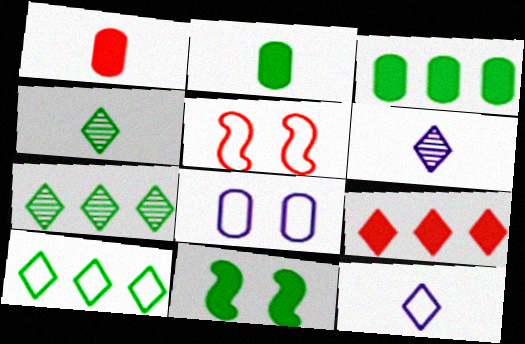[[3, 5, 6]]